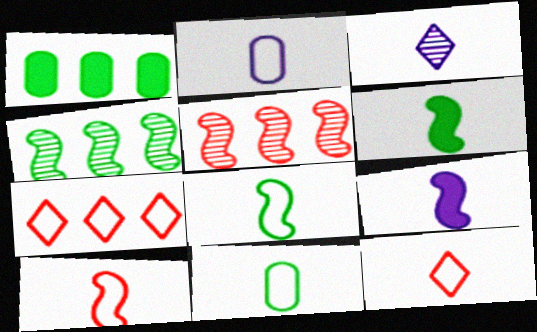[[2, 3, 9], 
[2, 8, 12]]